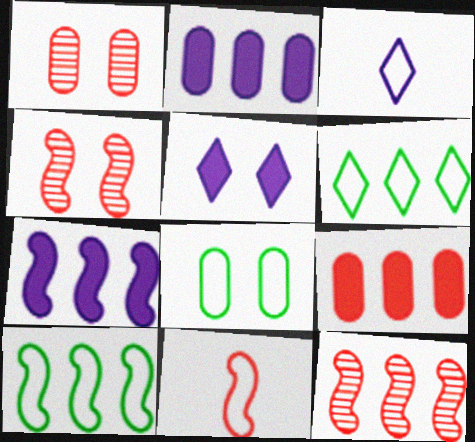[[2, 6, 12], 
[4, 5, 8], 
[7, 10, 12]]